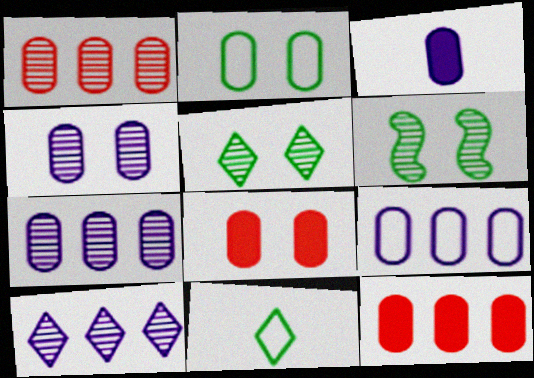[[1, 2, 3], 
[2, 4, 8], 
[3, 4, 9]]